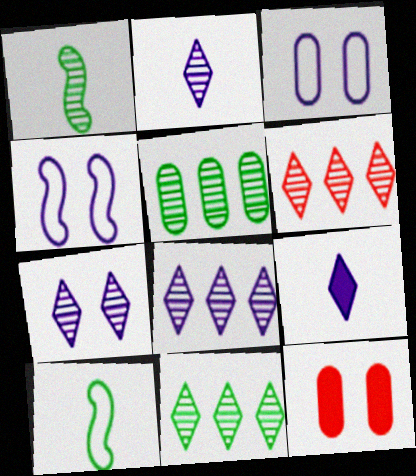[[2, 7, 8], 
[6, 8, 11], 
[8, 10, 12]]